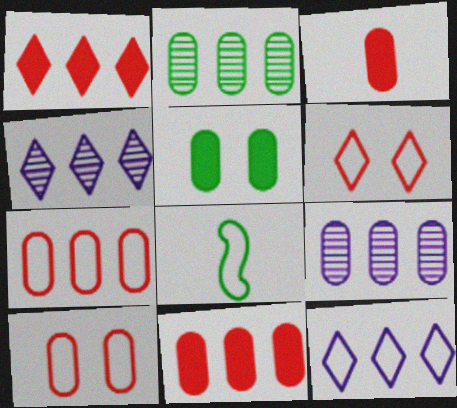[[8, 10, 12]]